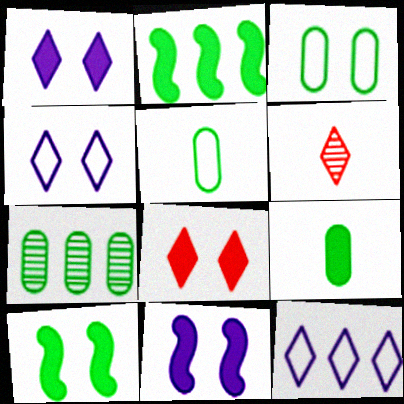[[3, 7, 9]]